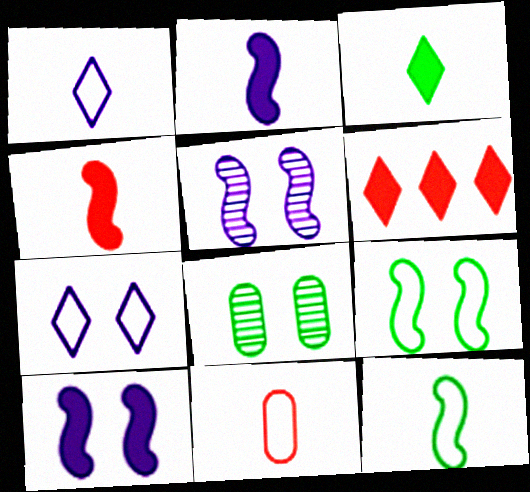[[1, 11, 12]]